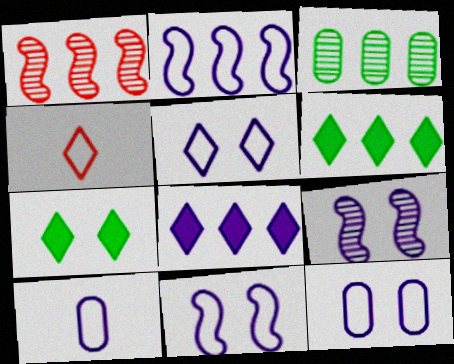[[1, 7, 10], 
[2, 5, 10], 
[5, 11, 12], 
[8, 9, 10]]